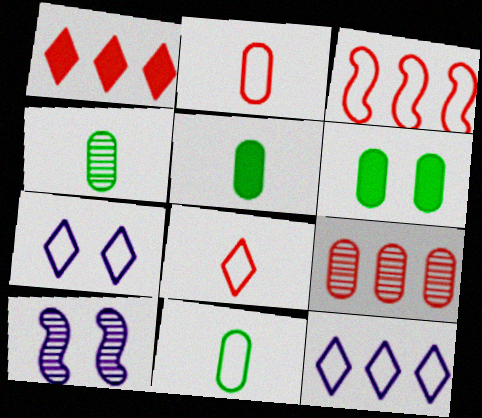[[1, 3, 9], 
[1, 10, 11], 
[3, 7, 11], 
[4, 5, 11]]